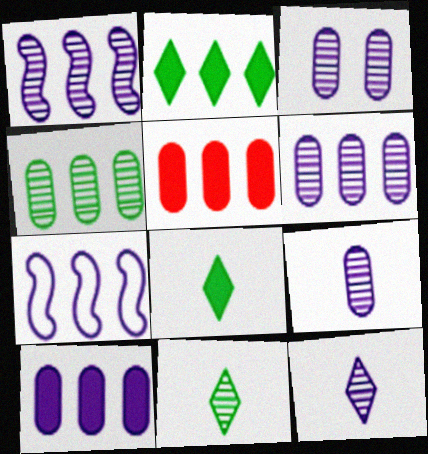[[1, 3, 12], 
[3, 6, 9]]